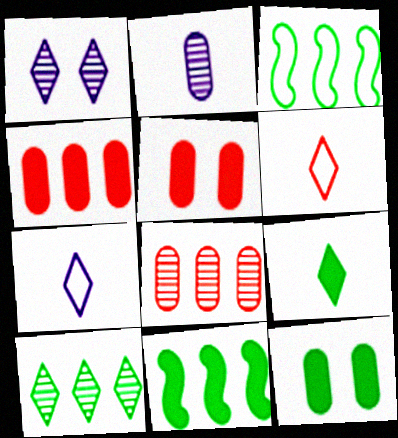[[9, 11, 12]]